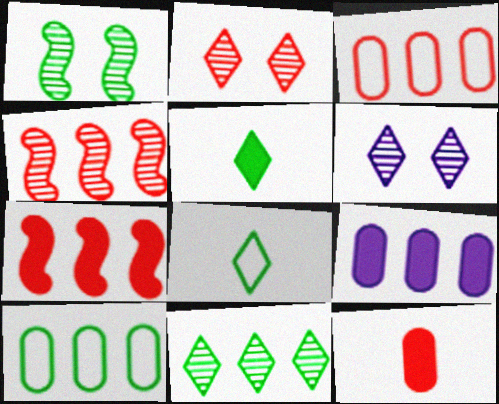[[1, 5, 10]]